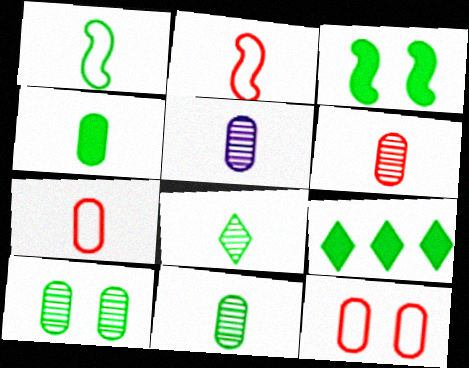[[1, 4, 8], 
[1, 9, 10], 
[3, 4, 9], 
[4, 5, 7], 
[5, 6, 11]]